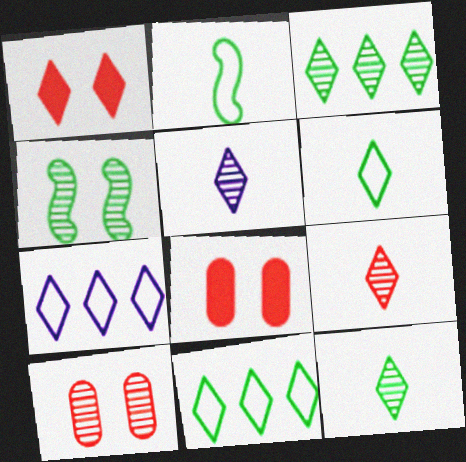[[1, 5, 11], 
[1, 7, 12], 
[5, 9, 12]]